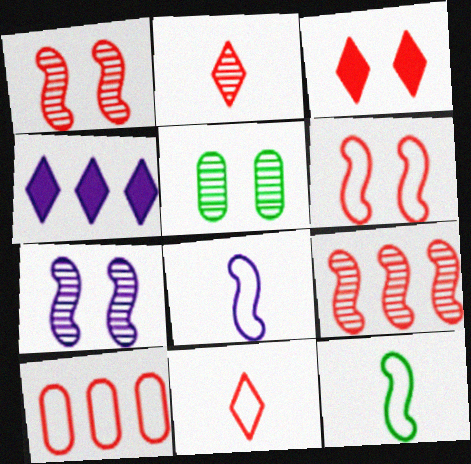[[6, 10, 11]]